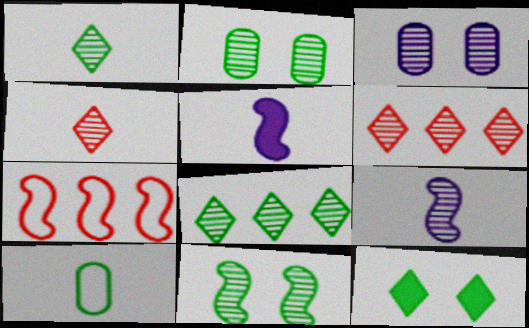[[2, 6, 9], 
[4, 5, 10], 
[5, 7, 11]]